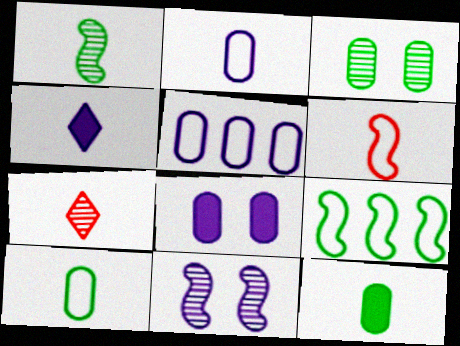[[4, 5, 11], 
[7, 8, 9]]